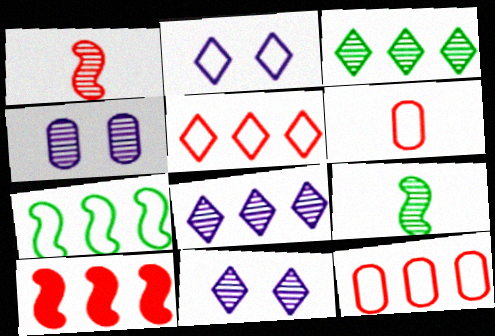[[1, 3, 4], 
[2, 6, 7]]